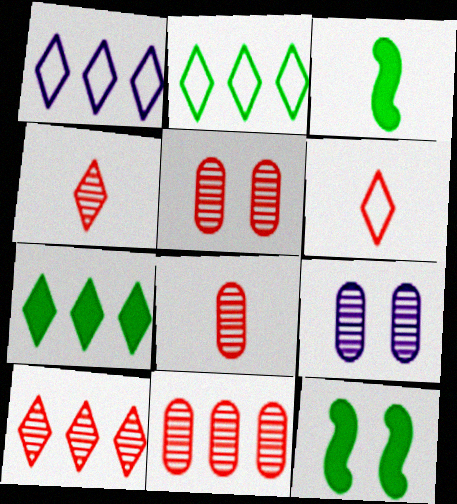[[1, 3, 5], 
[1, 7, 10], 
[1, 8, 12], 
[5, 8, 11]]